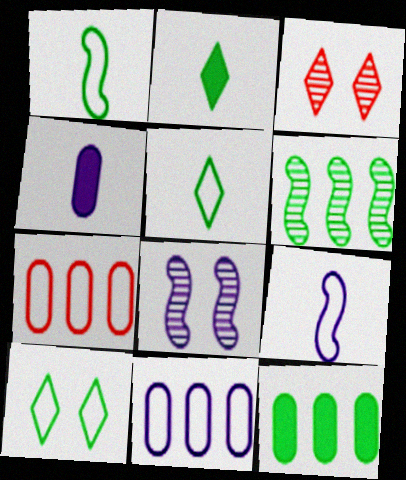[[2, 7, 8], 
[3, 9, 12], 
[7, 9, 10]]